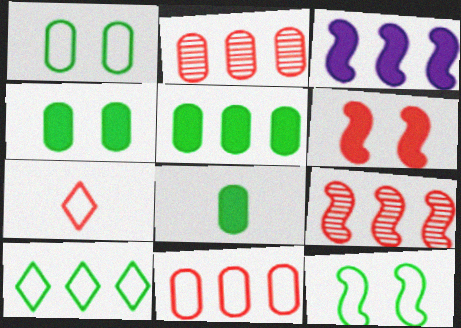[[2, 3, 10], 
[2, 6, 7], 
[4, 5, 8]]